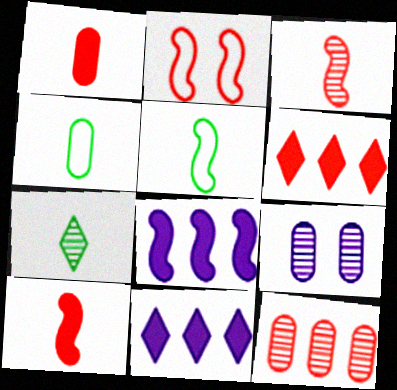[[5, 6, 9]]